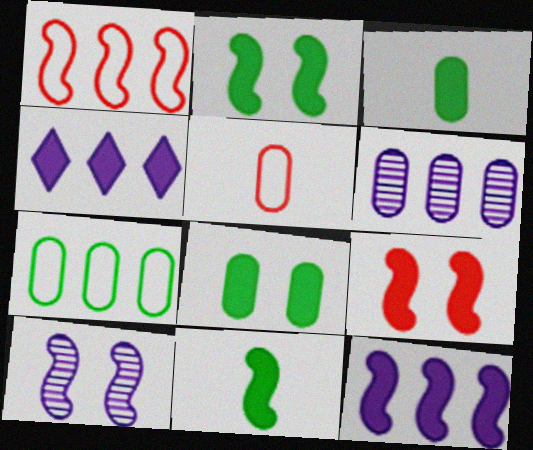[[1, 10, 11], 
[3, 4, 9], 
[5, 6, 8], 
[9, 11, 12]]